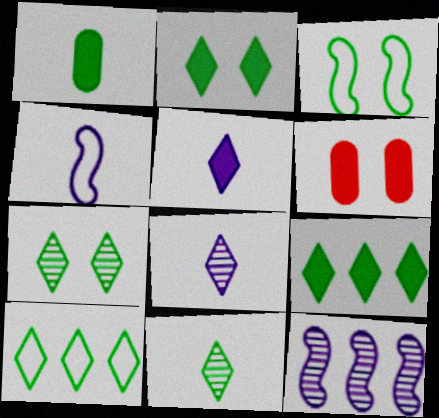[[2, 10, 11]]